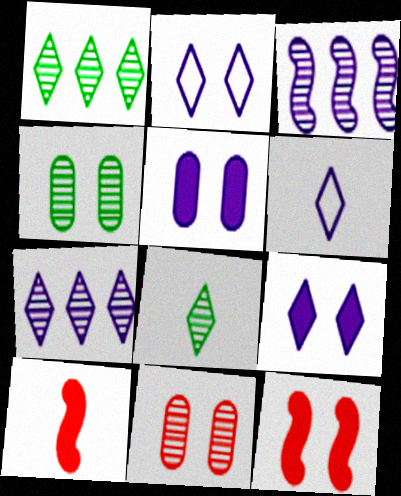[[2, 4, 12], 
[3, 5, 6], 
[3, 8, 11], 
[6, 7, 9]]